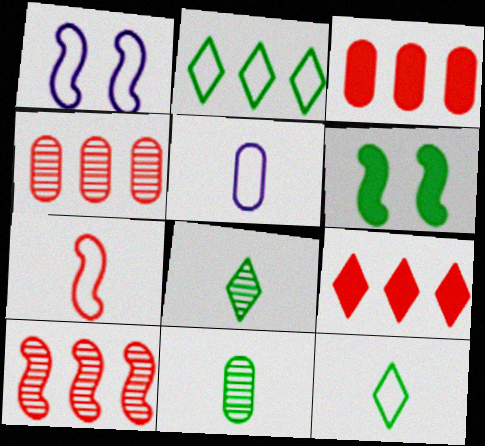[[1, 3, 8], 
[1, 9, 11], 
[2, 6, 11], 
[5, 7, 12]]